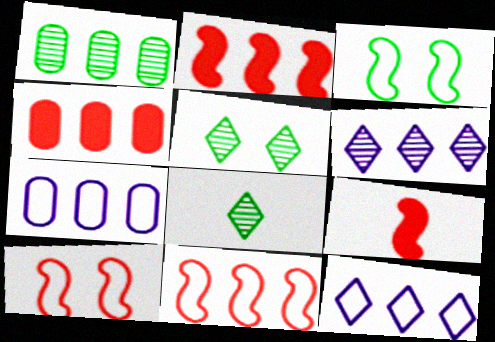[[1, 2, 12], 
[1, 4, 7], 
[5, 7, 9]]